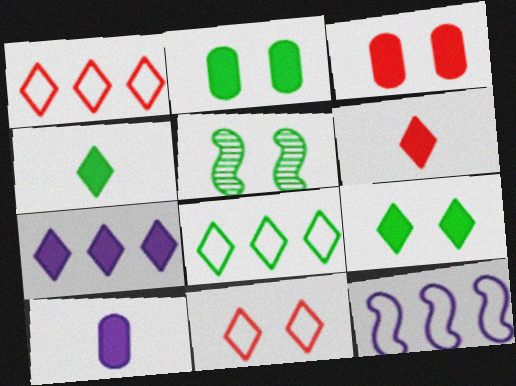[[1, 5, 10], 
[6, 7, 9]]